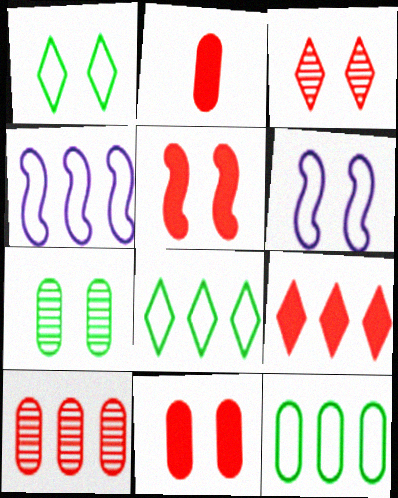[[2, 5, 9]]